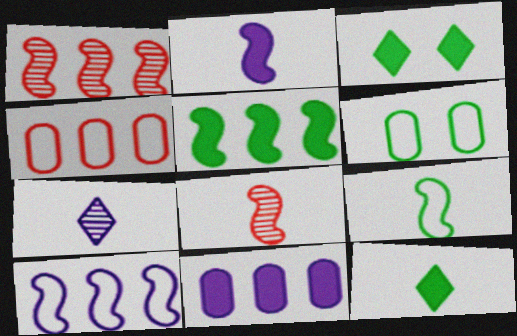[[1, 5, 10], 
[2, 8, 9]]